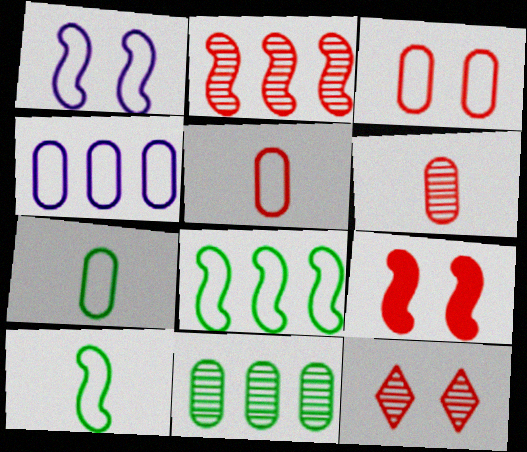[[2, 6, 12], 
[3, 4, 7], 
[3, 9, 12]]